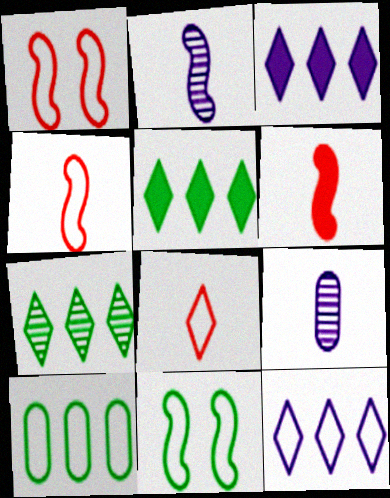[[1, 5, 9]]